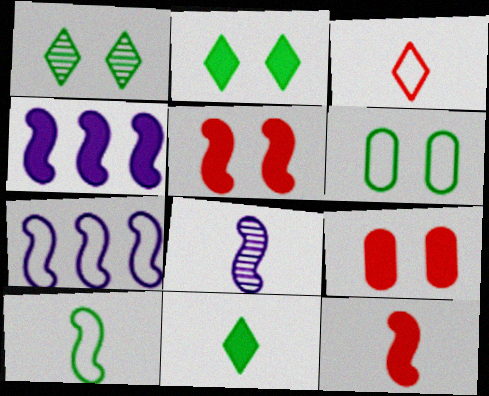[[3, 6, 7], 
[4, 9, 11], 
[8, 10, 12]]